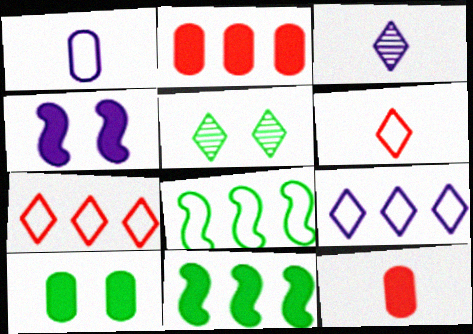[]